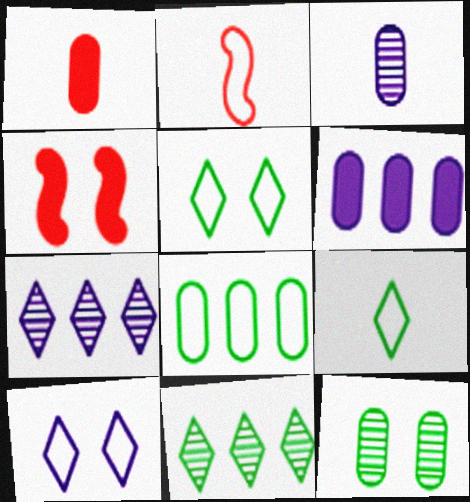[[2, 8, 10], 
[4, 10, 12]]